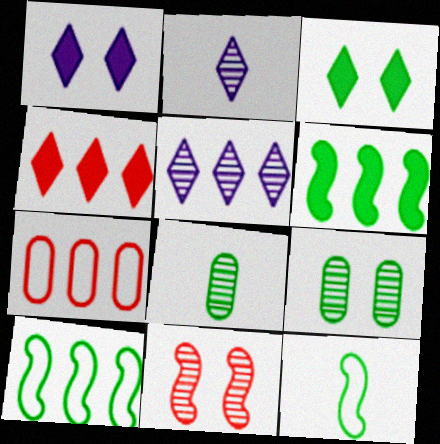[[3, 8, 10], 
[5, 6, 7], 
[5, 8, 11]]